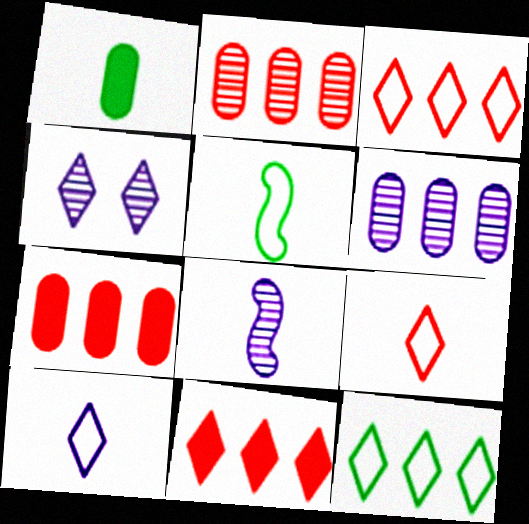[[1, 8, 9], 
[4, 5, 7], 
[4, 6, 8]]